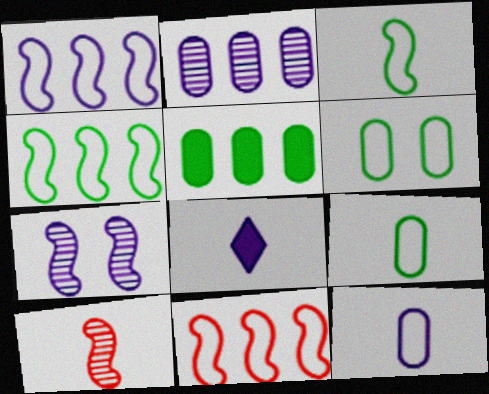[[1, 4, 11], 
[8, 9, 10]]